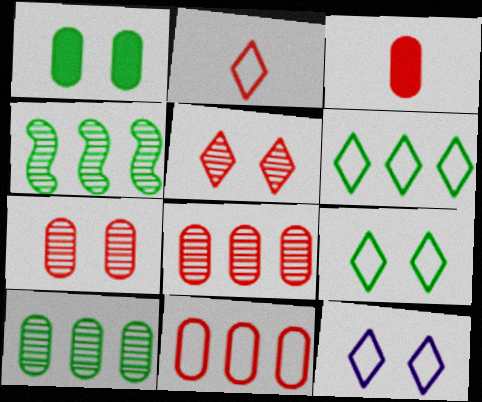[[2, 6, 12], 
[3, 4, 12], 
[3, 7, 11]]